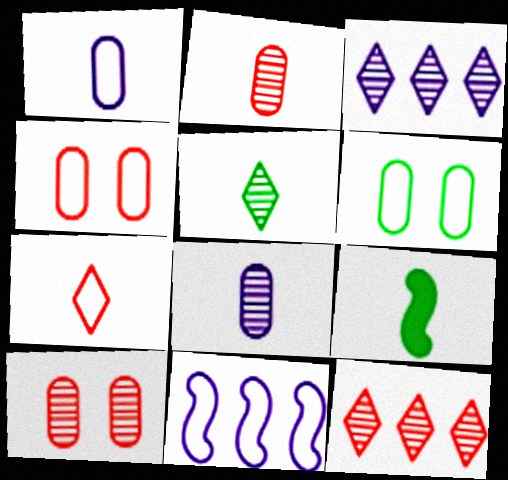[[3, 4, 9], 
[6, 7, 11], 
[7, 8, 9]]